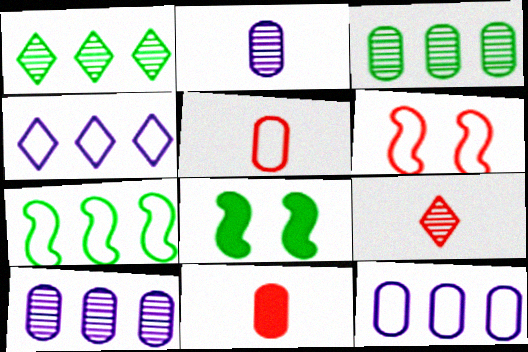[[8, 9, 12]]